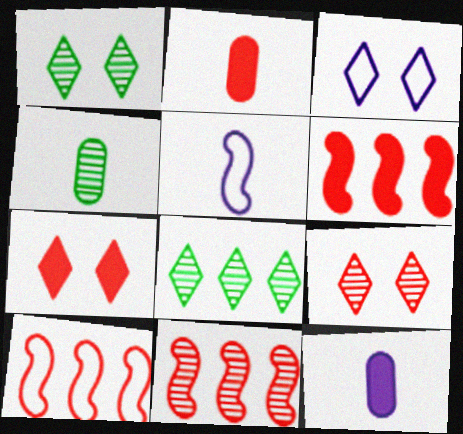[[1, 3, 7], 
[1, 10, 12], 
[2, 6, 7], 
[2, 9, 10], 
[3, 4, 6], 
[6, 10, 11]]